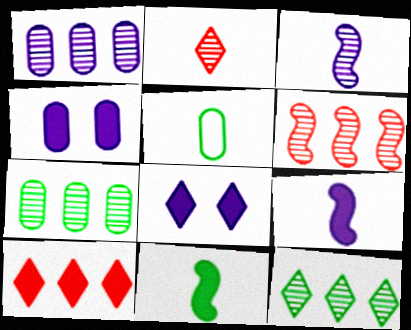[[1, 6, 12], 
[2, 5, 9], 
[4, 10, 11], 
[5, 6, 8]]